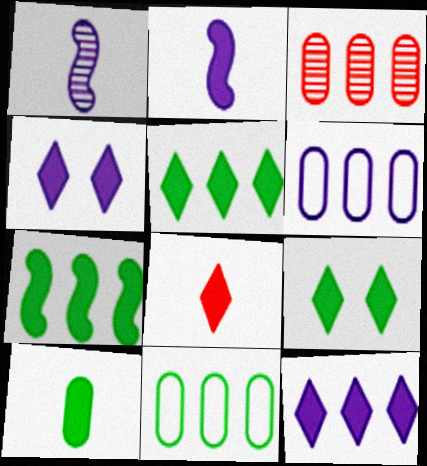[[1, 4, 6], 
[2, 8, 10], 
[4, 5, 8], 
[7, 9, 10], 
[8, 9, 12]]